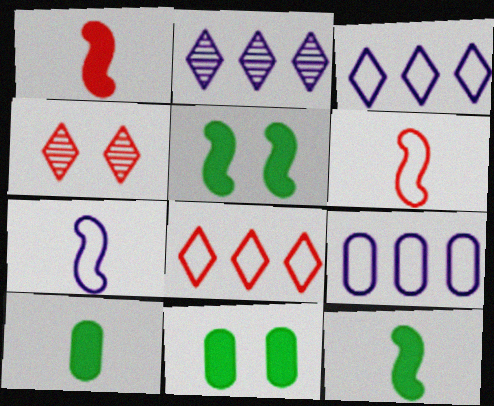[[2, 6, 11], 
[4, 9, 12]]